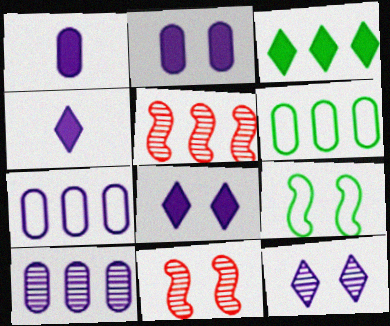[[3, 5, 7], 
[4, 6, 11]]